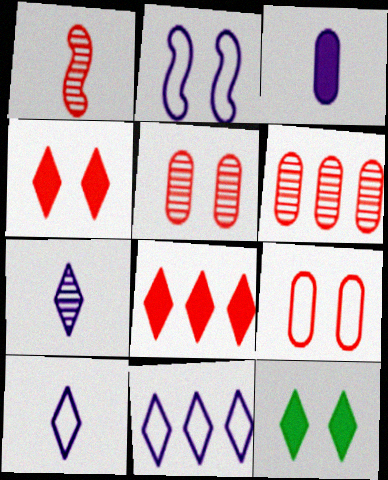[[1, 8, 9], 
[2, 5, 12]]